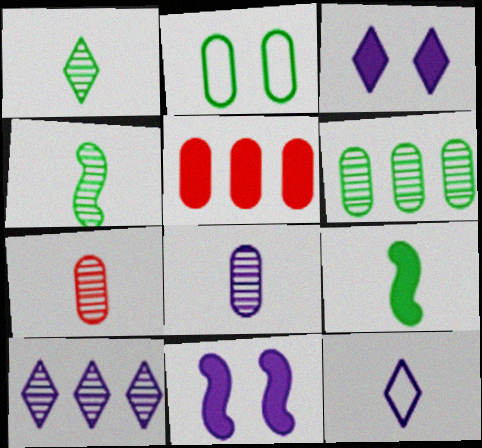[[2, 5, 8], 
[3, 5, 9], 
[3, 10, 12], 
[7, 9, 12]]